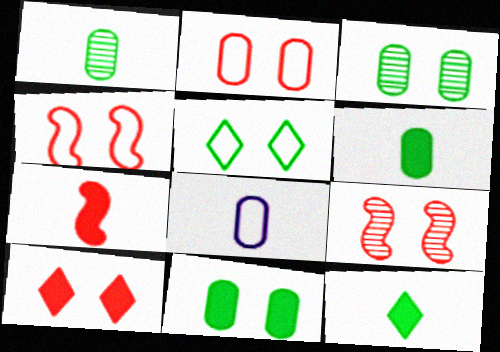[[2, 9, 10]]